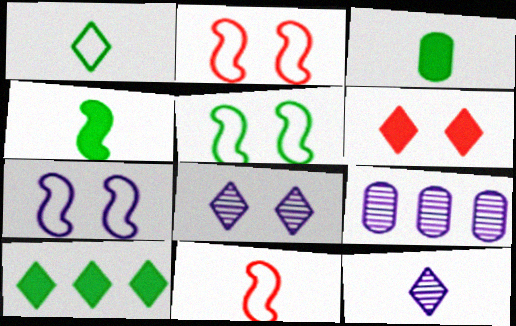[[2, 5, 7], 
[3, 11, 12]]